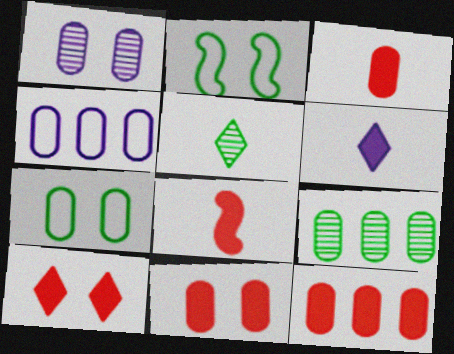[[1, 2, 10], 
[1, 7, 11], 
[3, 11, 12], 
[4, 9, 12], 
[8, 10, 12]]